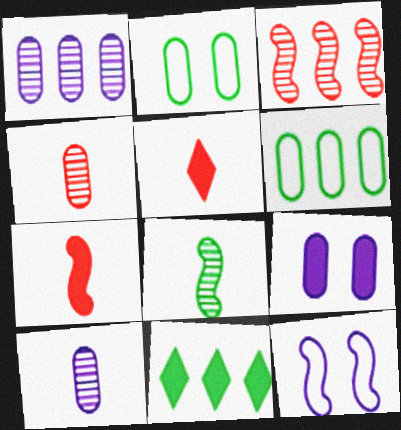[[2, 8, 11], 
[4, 6, 9], 
[4, 11, 12], 
[7, 9, 11]]